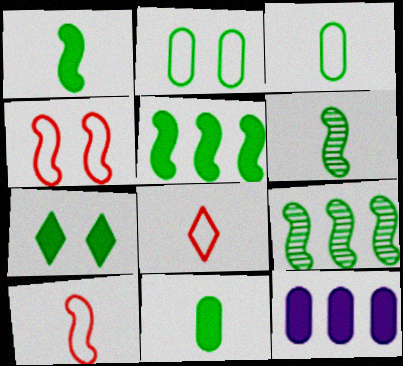[[3, 7, 9], 
[5, 7, 11]]